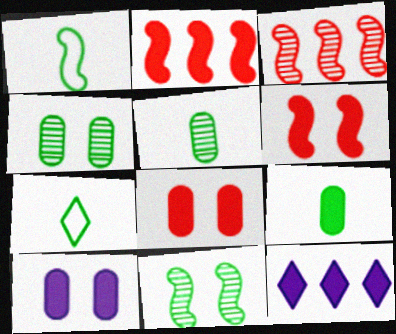[[3, 7, 10], 
[6, 9, 12]]